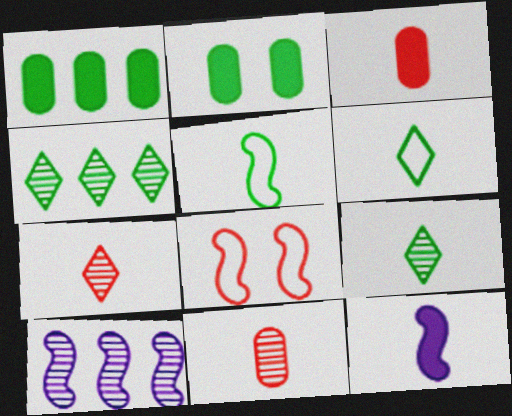[[2, 4, 5], 
[6, 11, 12]]